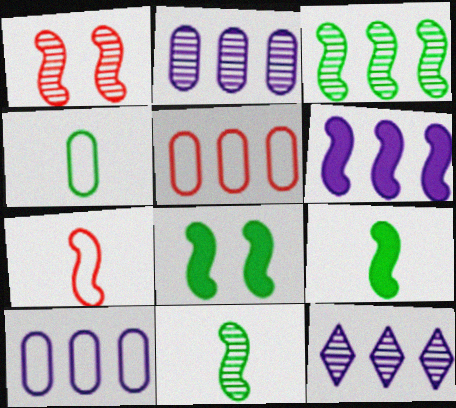[[6, 10, 12]]